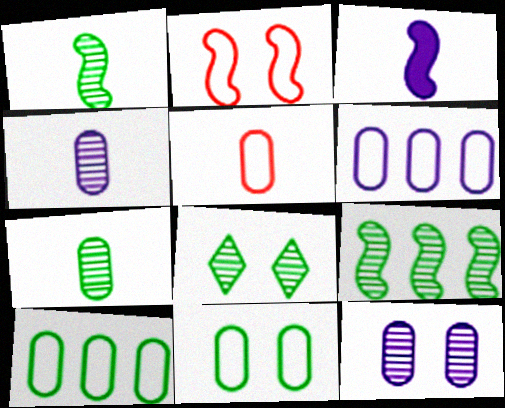[[2, 3, 9], 
[5, 6, 11], 
[7, 8, 9]]